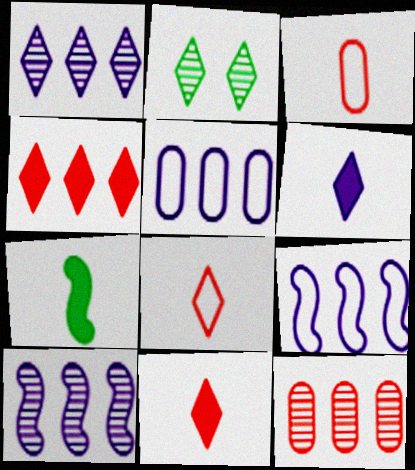[]